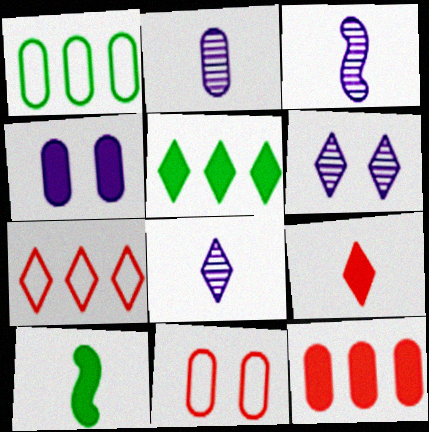[[2, 3, 8], 
[3, 5, 11]]